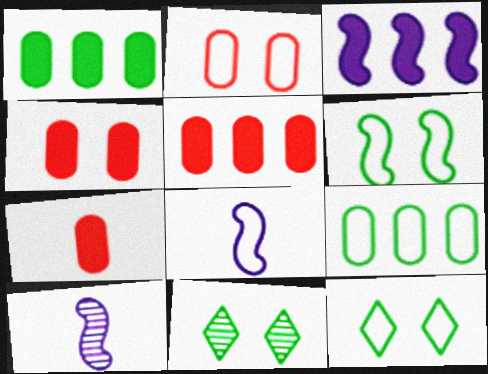[[4, 5, 7], 
[5, 8, 11], 
[5, 10, 12]]